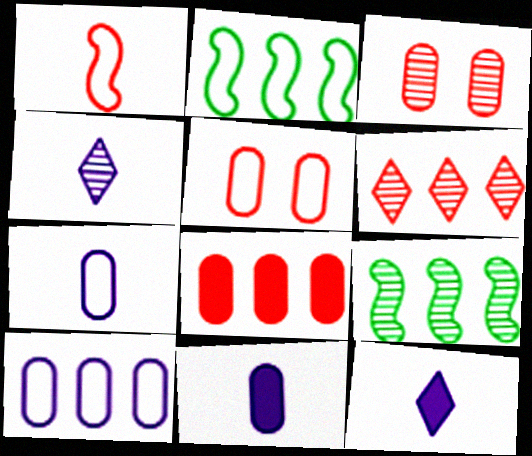[[2, 3, 12], 
[3, 4, 9], 
[5, 9, 12]]